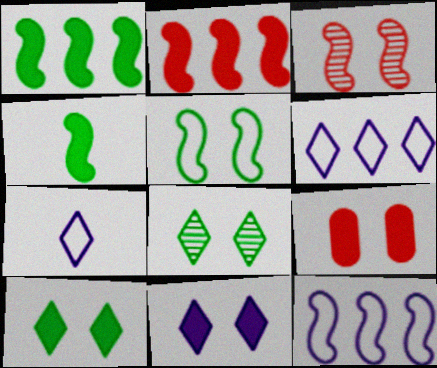[[3, 4, 12]]